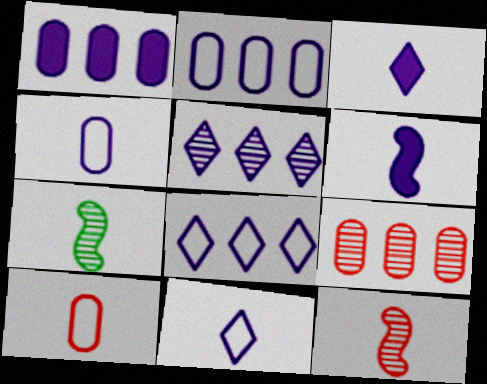[[3, 7, 10]]